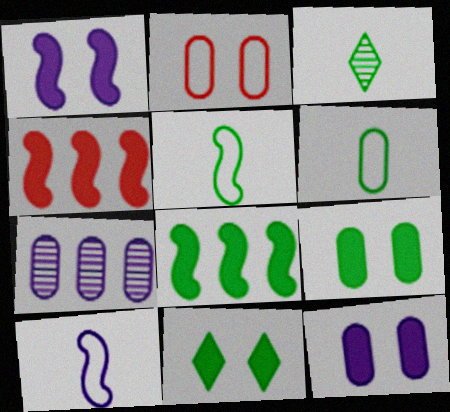[]